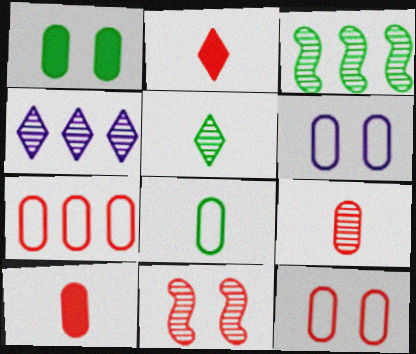[[2, 3, 6], 
[2, 7, 11], 
[6, 7, 8]]